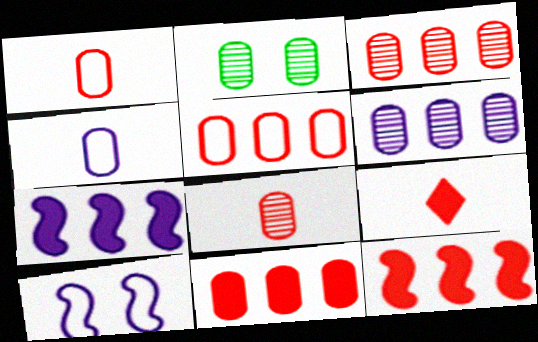[[2, 4, 11], 
[2, 6, 8], 
[3, 5, 11]]